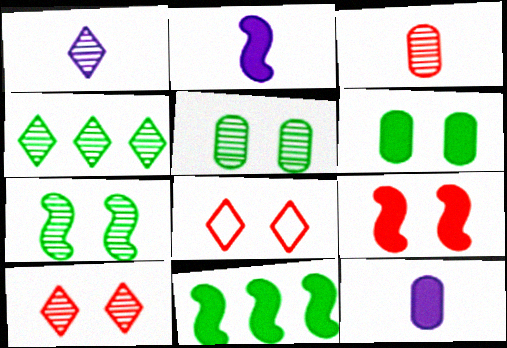[[1, 4, 10], 
[2, 9, 11]]